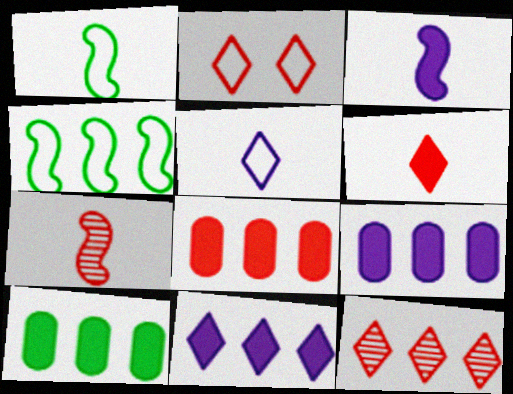[[1, 3, 7], 
[2, 6, 12], 
[2, 7, 8], 
[4, 9, 12], 
[8, 9, 10]]